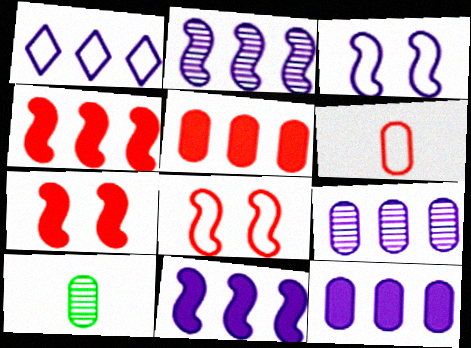[[1, 2, 12], 
[1, 7, 10], 
[1, 9, 11]]